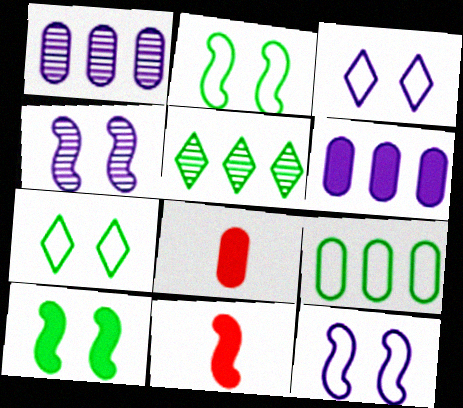[[1, 7, 11], 
[5, 8, 12]]